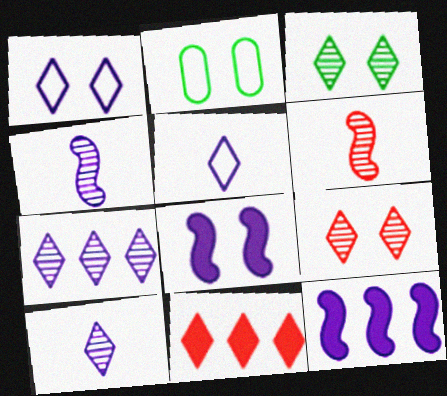[[2, 4, 11], 
[2, 8, 9], 
[3, 5, 11]]